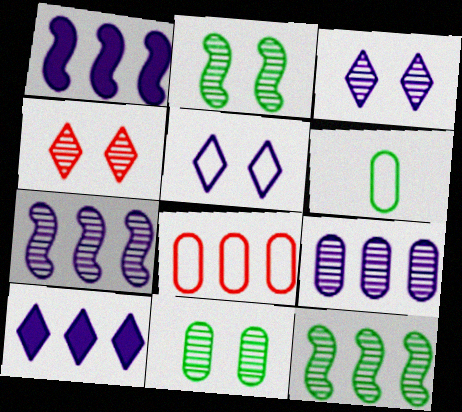[[1, 4, 6], 
[8, 10, 12]]